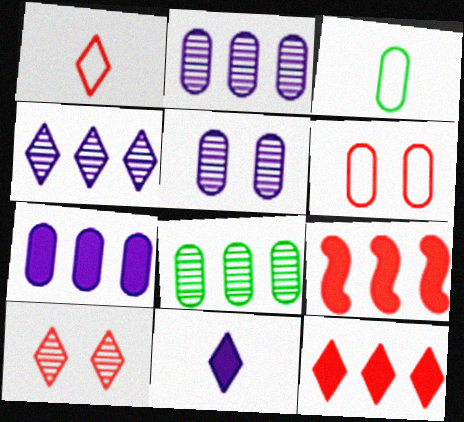[[1, 10, 12]]